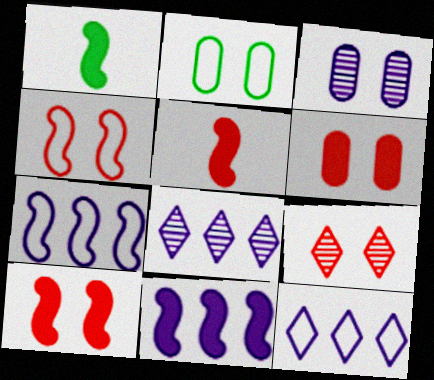[[1, 10, 11], 
[2, 3, 6], 
[2, 5, 8], 
[4, 6, 9]]